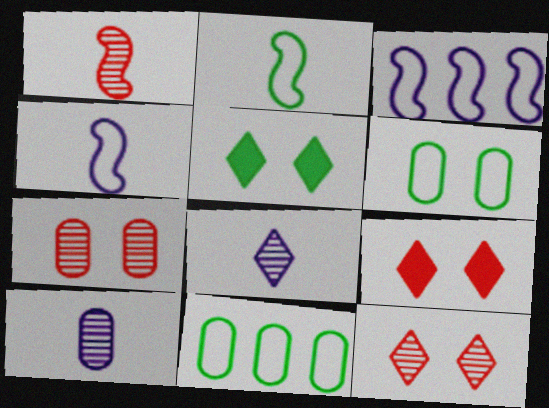[]